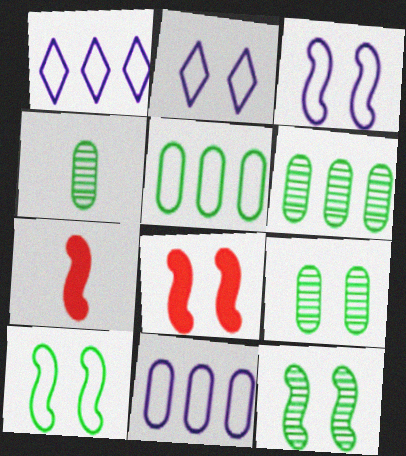[[1, 4, 8], 
[1, 7, 9], 
[2, 6, 7], 
[2, 8, 9], 
[3, 8, 12], 
[4, 6, 9]]